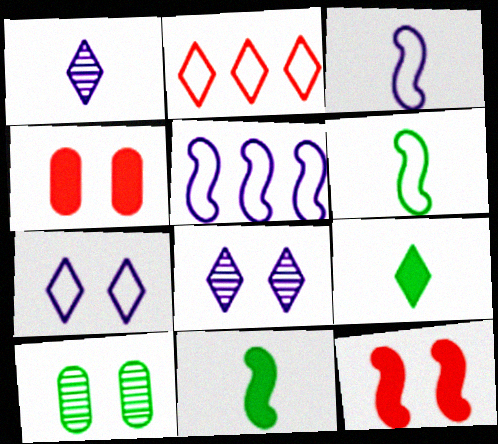[[2, 8, 9], 
[7, 10, 12]]